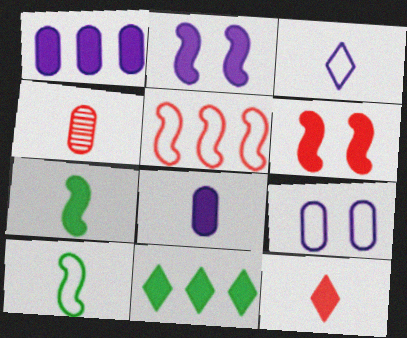[[3, 4, 7], 
[6, 8, 11], 
[7, 8, 12]]